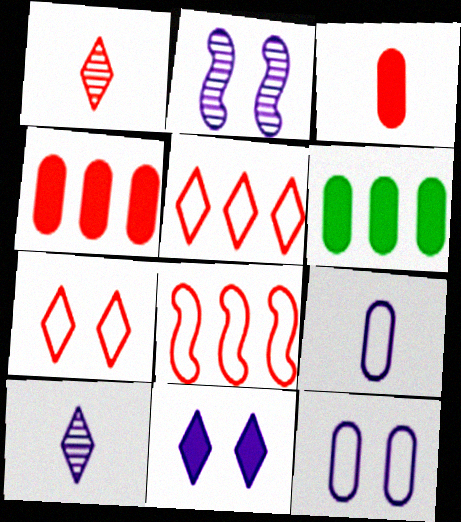[[2, 11, 12]]